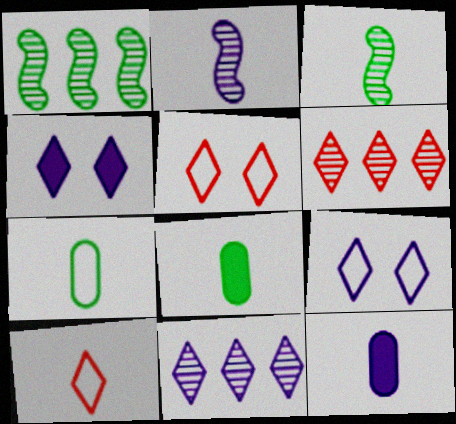[[1, 5, 12], 
[2, 8, 10], 
[3, 10, 12]]